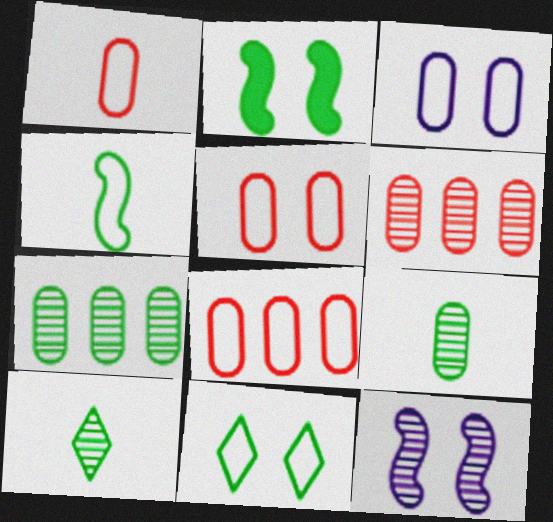[[1, 5, 8], 
[6, 10, 12]]